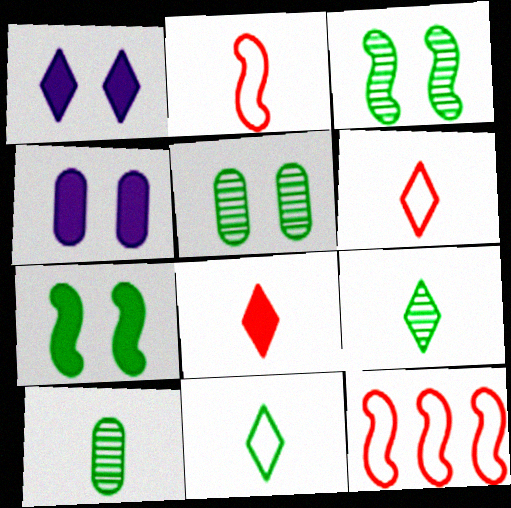[[1, 10, 12], 
[4, 9, 12]]